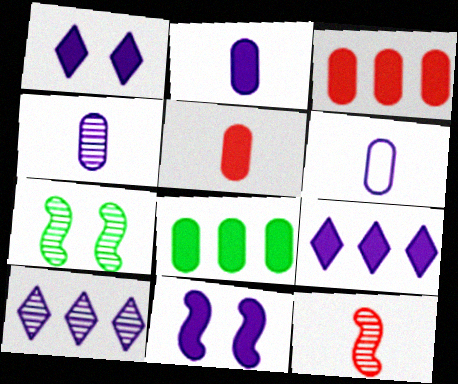[[2, 4, 6], 
[2, 9, 11], 
[6, 10, 11]]